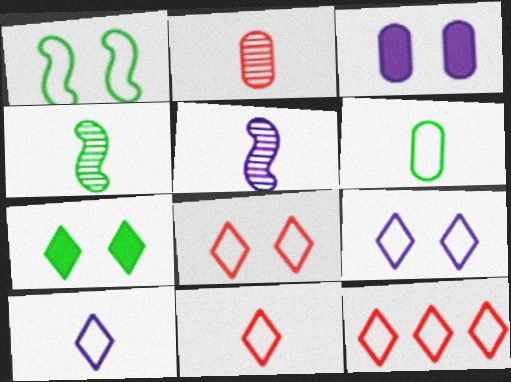[[3, 4, 12], 
[8, 11, 12]]